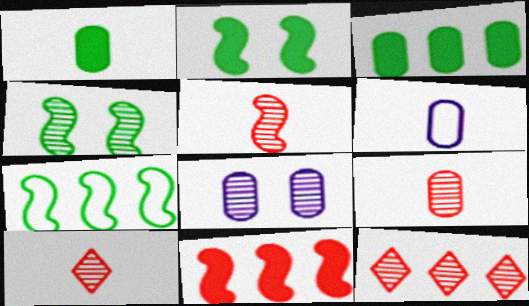[[1, 6, 9], 
[2, 6, 12], 
[5, 9, 10]]